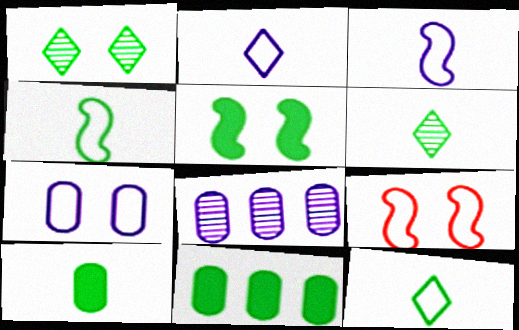[[1, 4, 11], 
[4, 6, 10]]